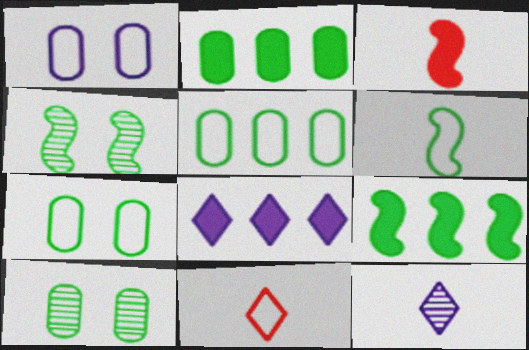[[4, 6, 9]]